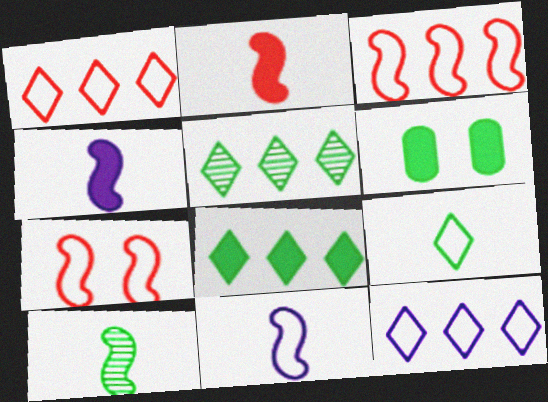[[2, 10, 11]]